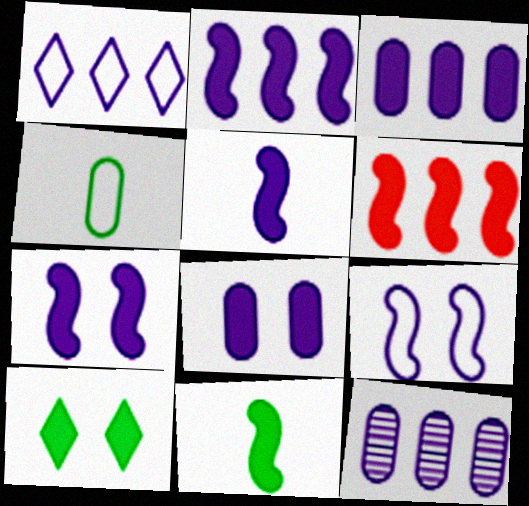[[1, 2, 12], 
[2, 5, 7], 
[6, 7, 11]]